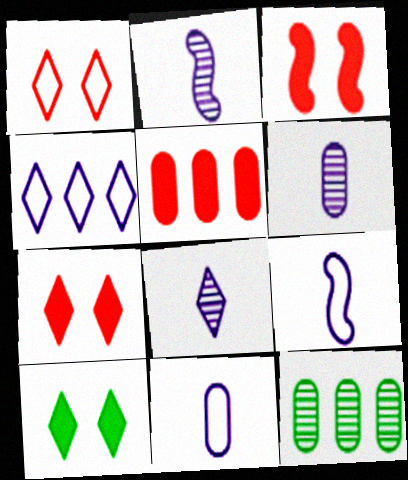[[2, 6, 8], 
[7, 9, 12]]